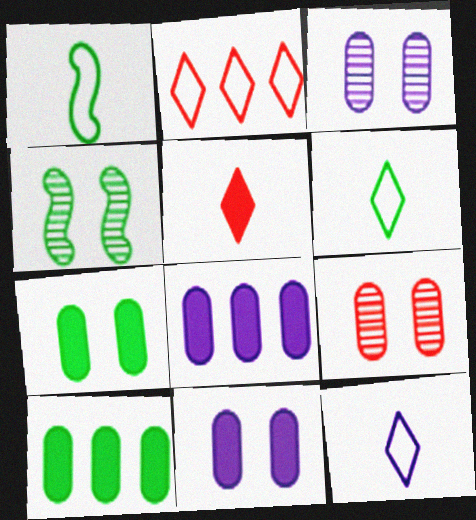[[4, 6, 10]]